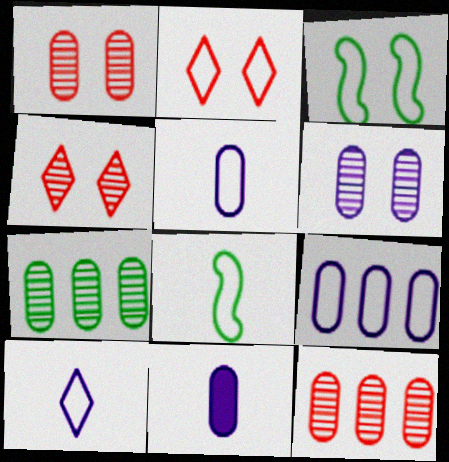[[2, 8, 9], 
[6, 9, 11]]